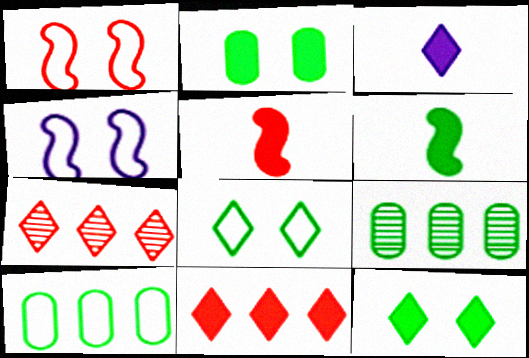[[1, 3, 9], 
[3, 7, 8], 
[3, 11, 12], 
[6, 8, 9]]